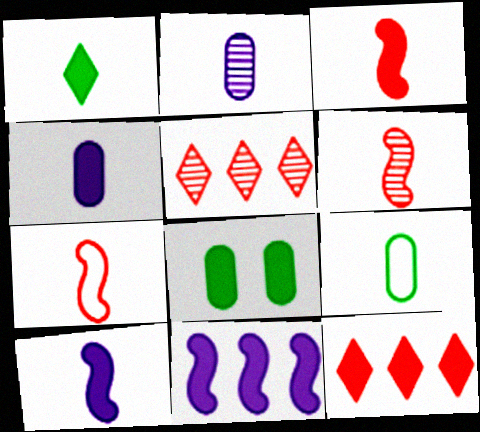[[1, 2, 7], 
[1, 3, 4], 
[3, 6, 7], 
[8, 10, 12]]